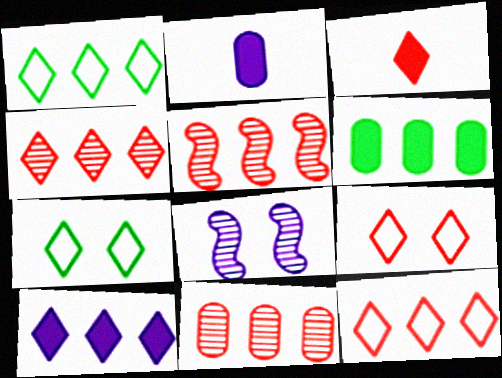[[1, 4, 10], 
[2, 5, 7], 
[3, 4, 9], 
[4, 5, 11]]